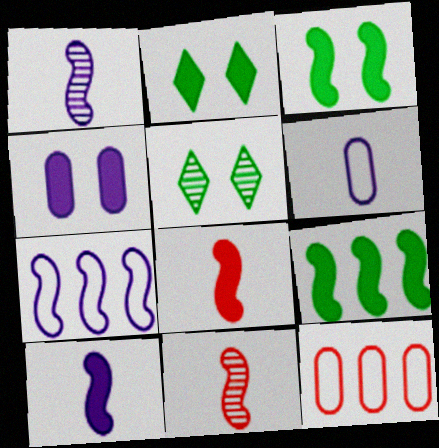[[1, 2, 12], 
[3, 7, 11], 
[5, 10, 12]]